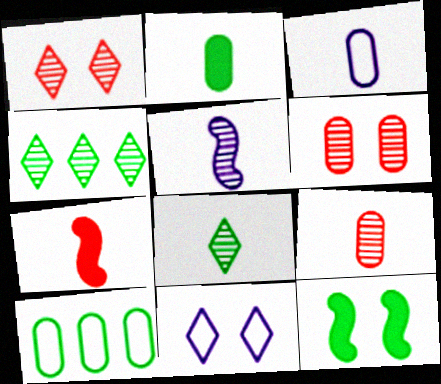[[2, 3, 9], 
[3, 7, 8], 
[4, 5, 6], 
[5, 8, 9], 
[6, 11, 12], 
[8, 10, 12]]